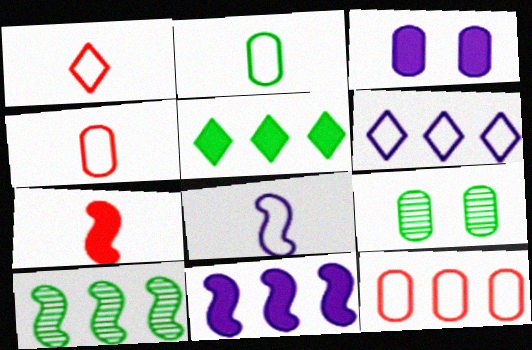[[1, 2, 8], 
[1, 3, 10], 
[1, 9, 11], 
[3, 5, 7], 
[6, 7, 9]]